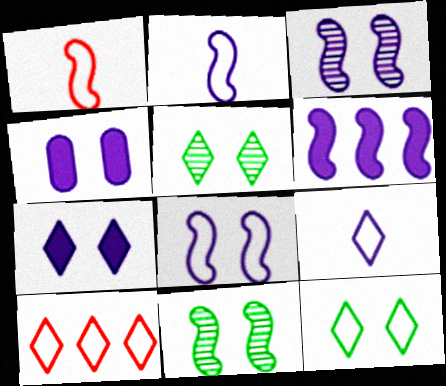[[1, 6, 11], 
[2, 3, 6], 
[9, 10, 12]]